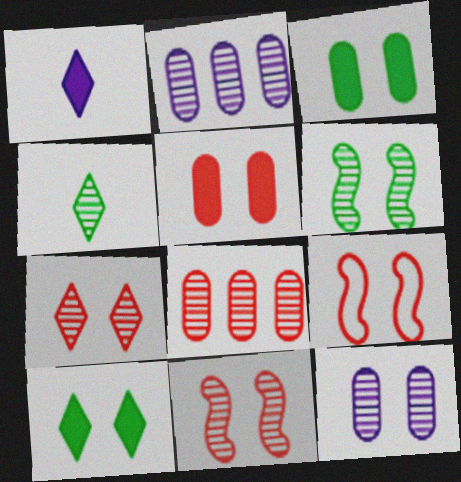[[2, 4, 11], 
[5, 7, 9], 
[6, 7, 12], 
[9, 10, 12]]